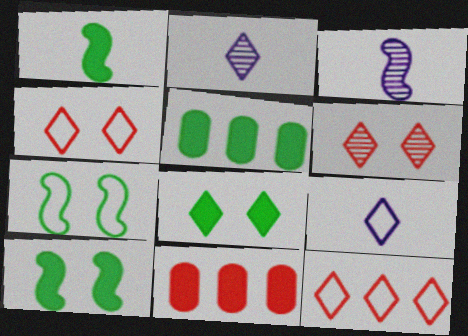[[1, 5, 8], 
[2, 7, 11], 
[2, 8, 12], 
[3, 4, 5]]